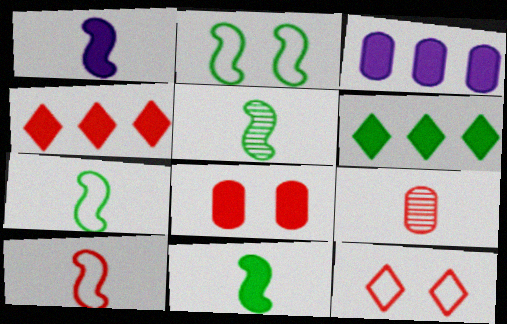[[1, 5, 10], 
[1, 6, 8], 
[3, 5, 12], 
[5, 7, 11]]